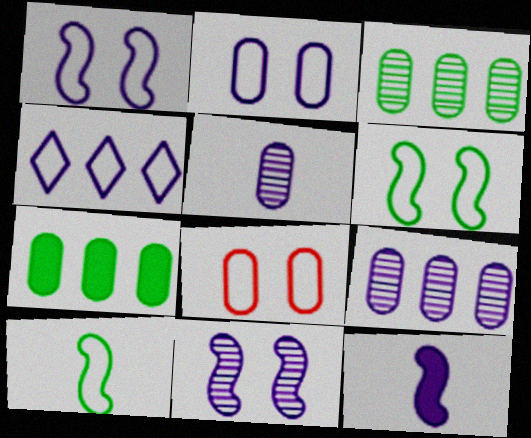[[4, 8, 10], 
[5, 7, 8]]